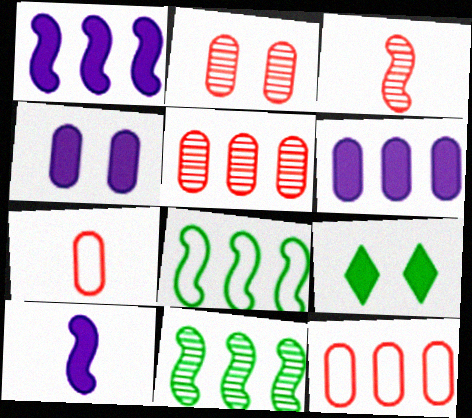[]